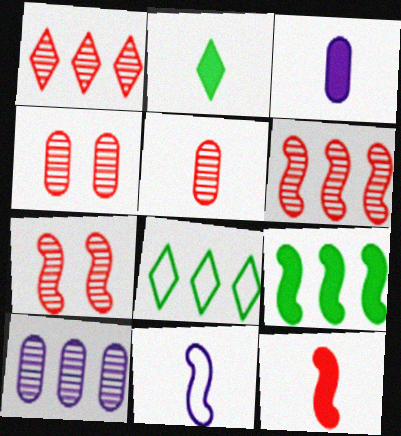[[1, 5, 7], 
[2, 3, 12], 
[2, 5, 11], 
[3, 7, 8], 
[7, 9, 11]]